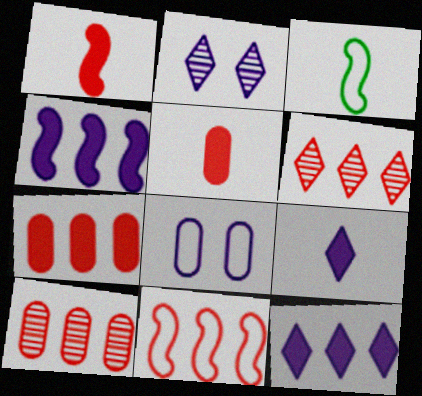[[2, 3, 7], 
[6, 7, 11]]